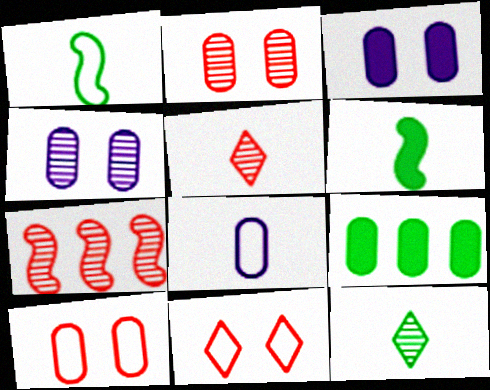[[2, 5, 7], 
[2, 8, 9], 
[4, 7, 12], 
[5, 6, 8]]